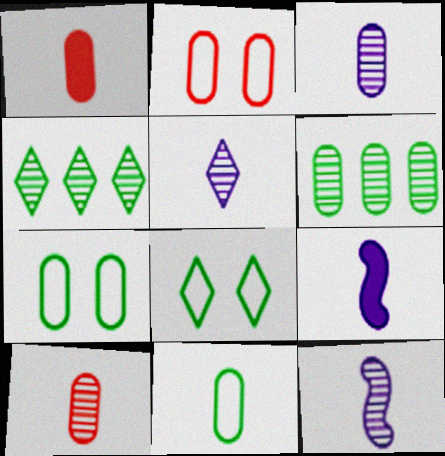[[1, 3, 11], 
[2, 4, 9], 
[3, 5, 12]]